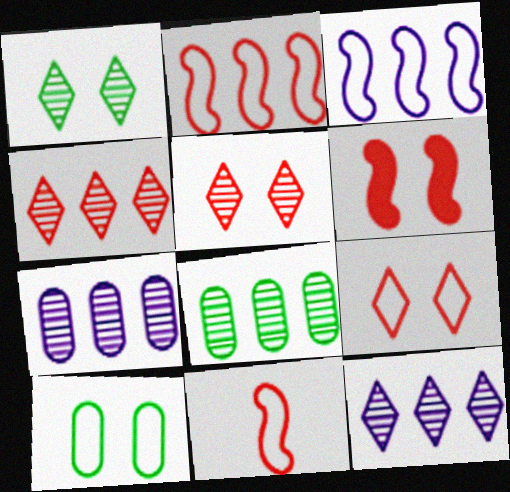[]